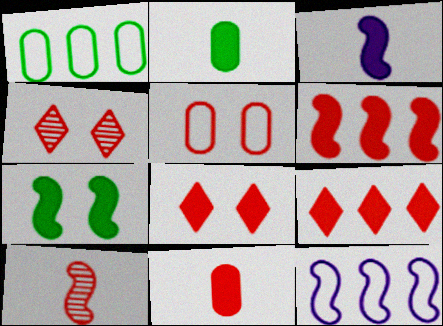[[1, 3, 4], 
[2, 4, 12], 
[3, 6, 7], 
[5, 9, 10], 
[6, 8, 11], 
[7, 10, 12]]